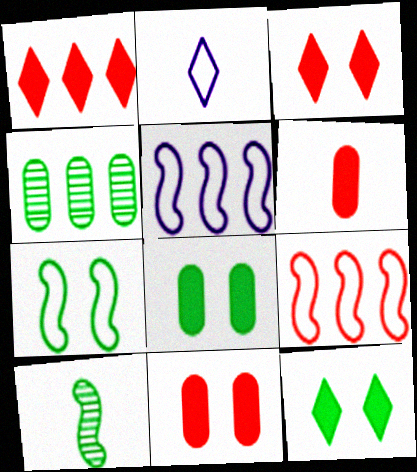[[1, 4, 5], 
[2, 6, 10]]